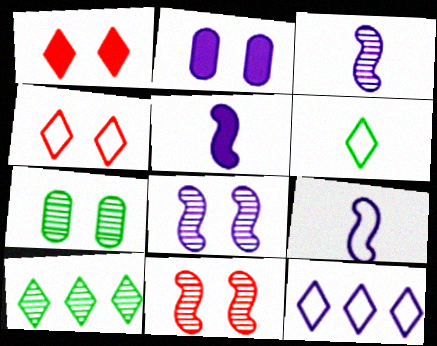[[2, 3, 12], 
[3, 5, 9], 
[4, 6, 12]]